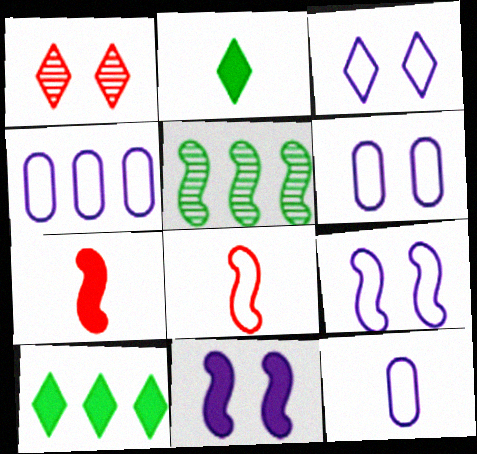[[3, 6, 9], 
[4, 6, 12], 
[5, 7, 9], 
[5, 8, 11]]